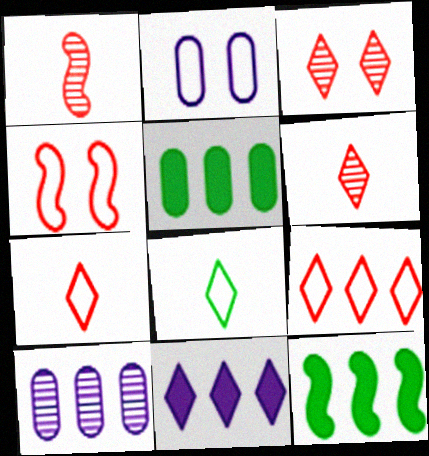[[2, 6, 12], 
[3, 8, 11], 
[9, 10, 12]]